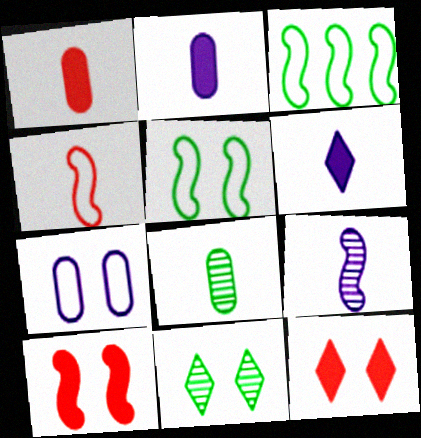[[3, 9, 10], 
[4, 6, 8], 
[7, 10, 11]]